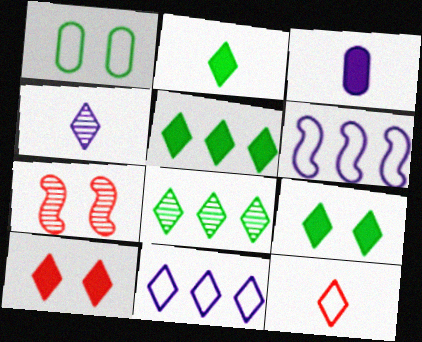[[1, 6, 12], 
[2, 4, 12], 
[2, 5, 9]]